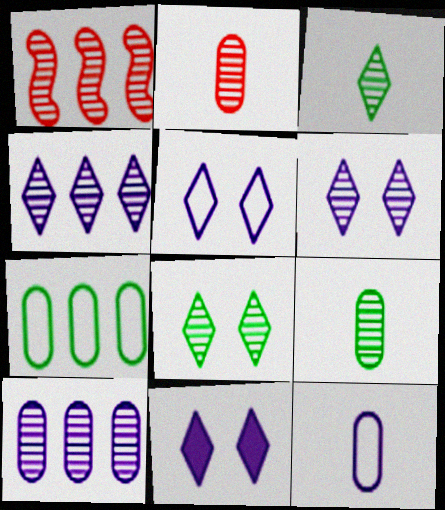[[1, 6, 9], 
[5, 6, 11]]